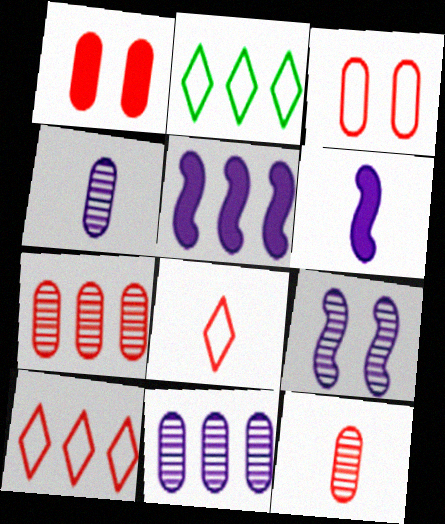[[2, 5, 7]]